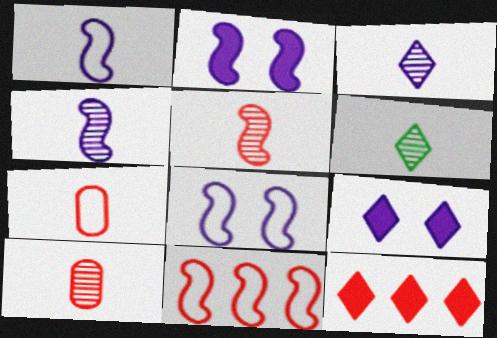[[4, 6, 10]]